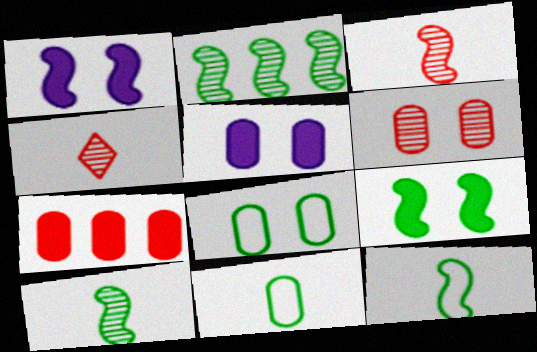[[2, 9, 12], 
[5, 6, 8]]